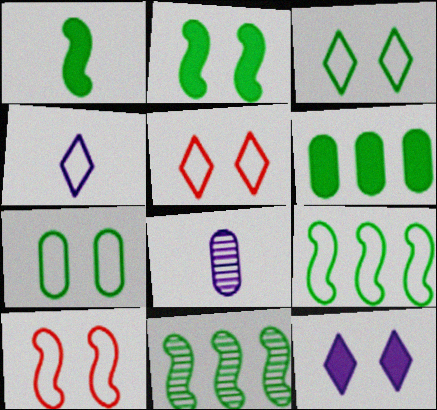[]